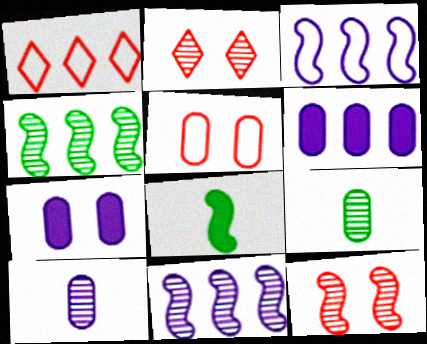[[1, 4, 6], 
[2, 4, 10], 
[2, 9, 11], 
[3, 8, 12], 
[5, 6, 9]]